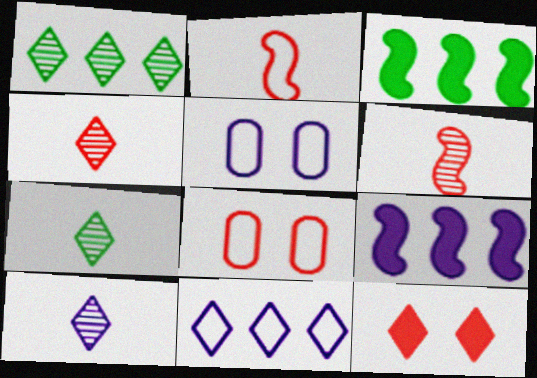[[3, 4, 5], 
[3, 8, 10], 
[4, 7, 10], 
[5, 9, 10], 
[7, 8, 9], 
[7, 11, 12]]